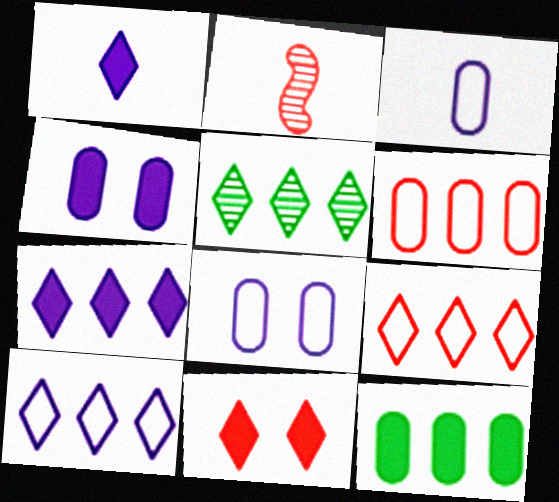[[2, 6, 11], 
[5, 7, 9]]